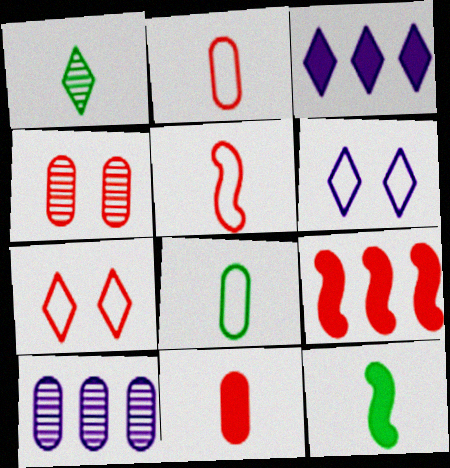[[1, 3, 7], 
[1, 8, 12], 
[7, 10, 12]]